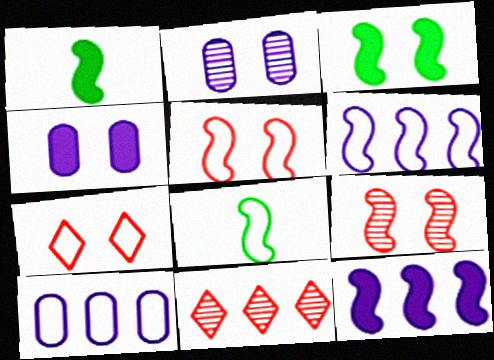[[1, 6, 9], 
[2, 3, 7], 
[4, 8, 11], 
[5, 6, 8], 
[7, 8, 10], 
[8, 9, 12]]